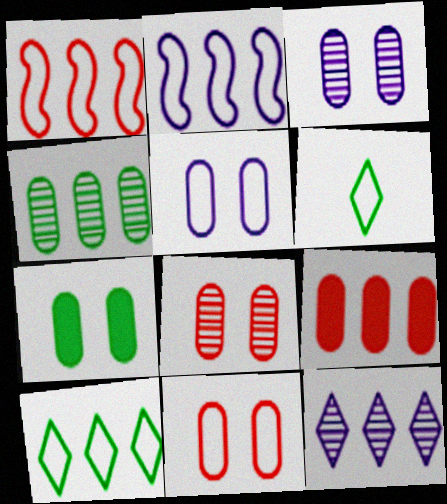[[1, 5, 6], 
[2, 6, 11], 
[3, 7, 11], 
[5, 7, 8]]